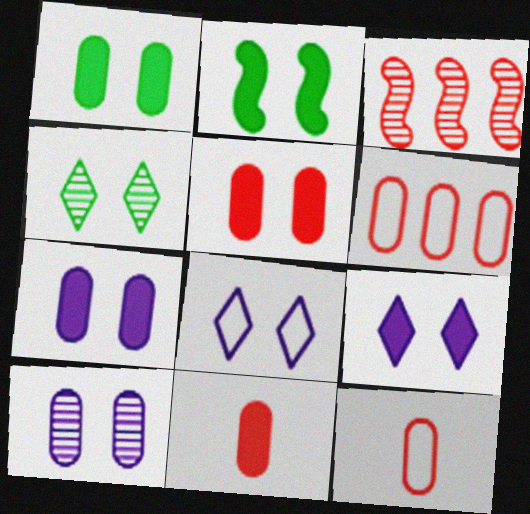[[1, 5, 7], 
[2, 5, 9]]